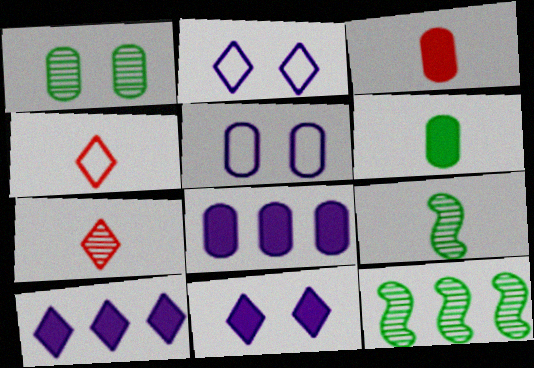[[2, 3, 12]]